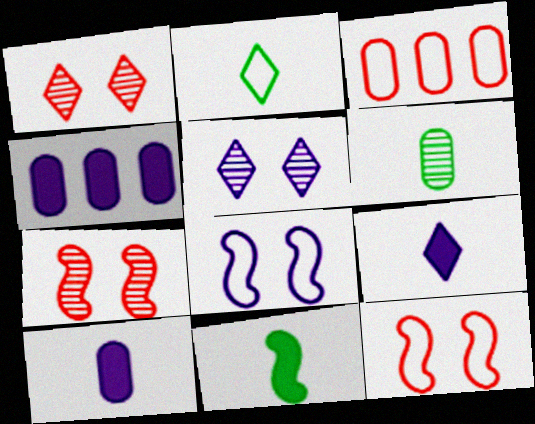[[2, 3, 8], 
[2, 4, 7], 
[2, 6, 11], 
[3, 5, 11]]